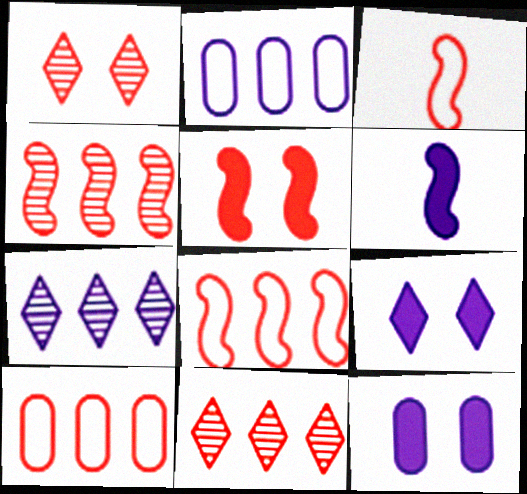[[3, 4, 5]]